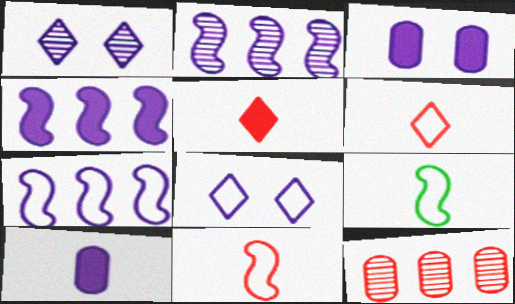[[1, 7, 10], 
[2, 4, 7], 
[2, 8, 10]]